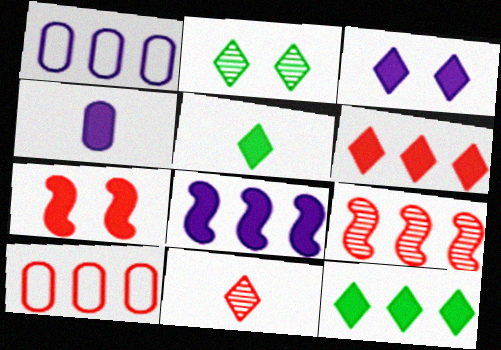[[1, 9, 12], 
[3, 4, 8], 
[3, 5, 6], 
[4, 7, 12], 
[6, 9, 10], 
[7, 10, 11]]